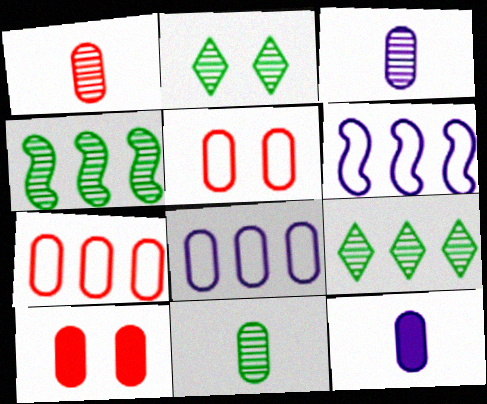[[1, 3, 11], 
[1, 7, 10], 
[2, 4, 11], 
[8, 10, 11]]